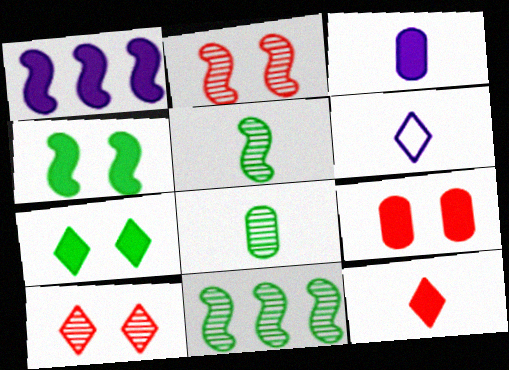[[6, 9, 11]]